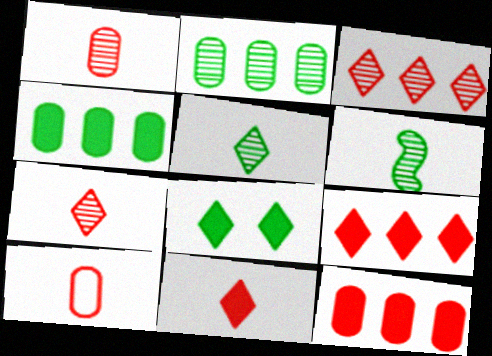[]